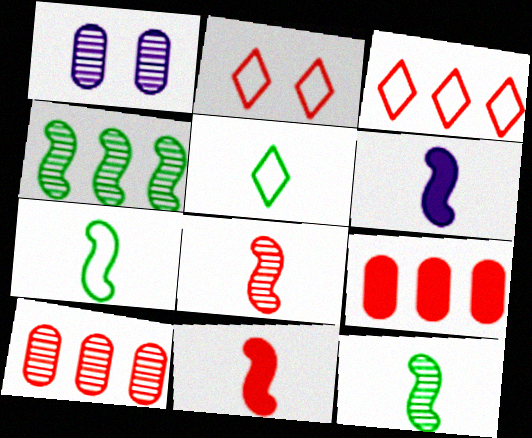[[2, 8, 9], 
[2, 10, 11], 
[6, 7, 8]]